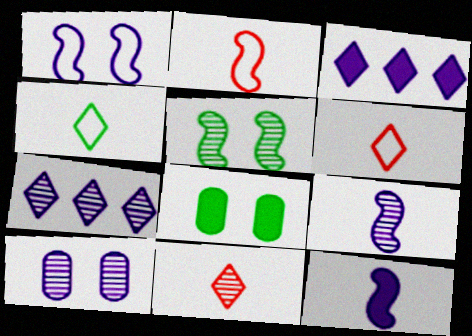[[2, 7, 8], 
[7, 9, 10]]